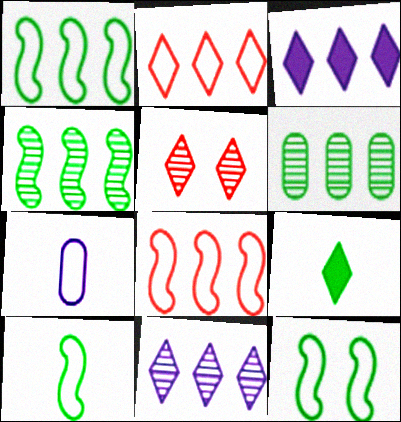[[1, 10, 12], 
[2, 7, 12], 
[3, 6, 8], 
[6, 9, 12]]